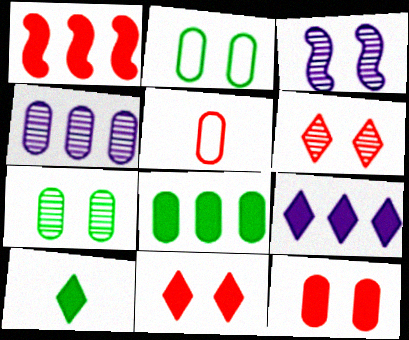[[1, 5, 6], 
[1, 8, 9], 
[2, 3, 11], 
[3, 6, 7], 
[9, 10, 11]]